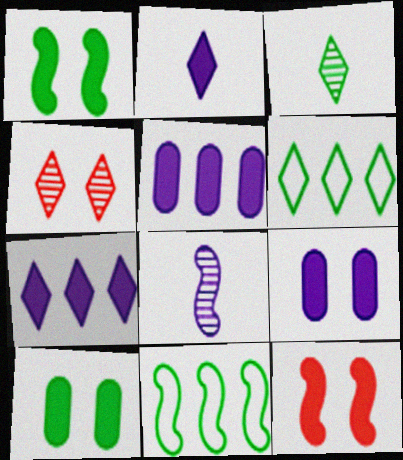[[2, 4, 6], 
[3, 10, 11], 
[8, 11, 12]]